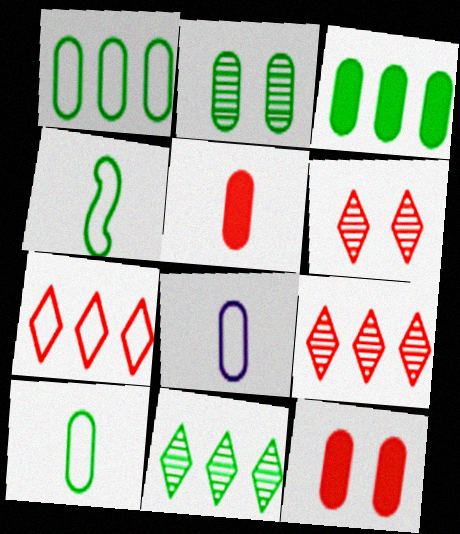[[2, 3, 10]]